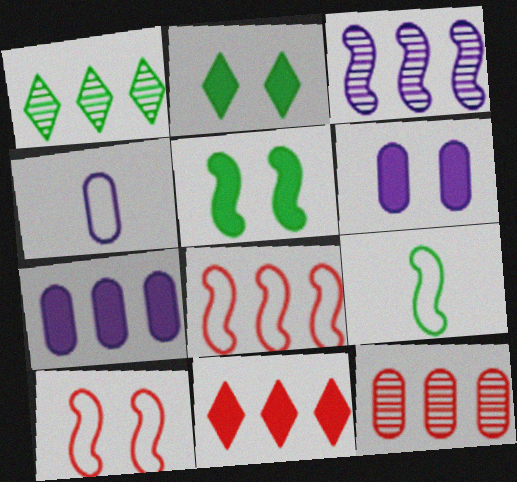[[1, 3, 12], 
[1, 7, 8], 
[8, 11, 12]]